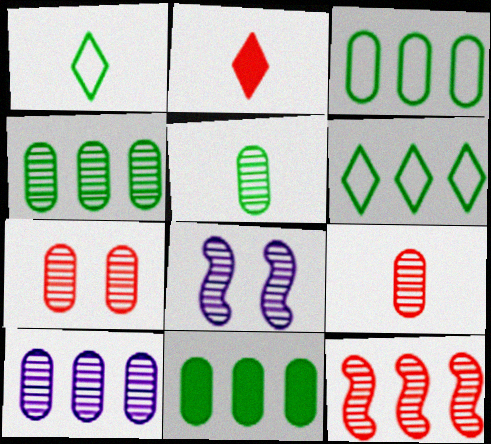[[2, 3, 8], 
[3, 4, 11], 
[5, 7, 10]]